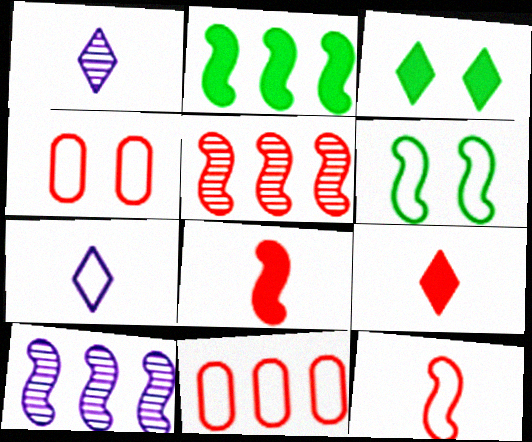[[1, 2, 4], 
[4, 5, 9], 
[6, 7, 11], 
[6, 8, 10]]